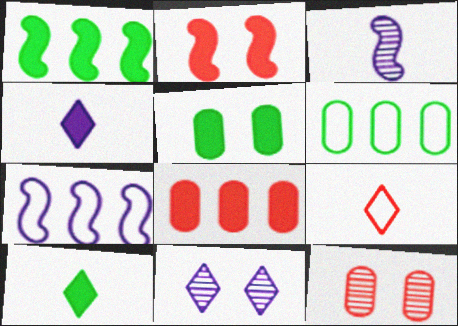[[1, 5, 10], 
[7, 10, 12]]